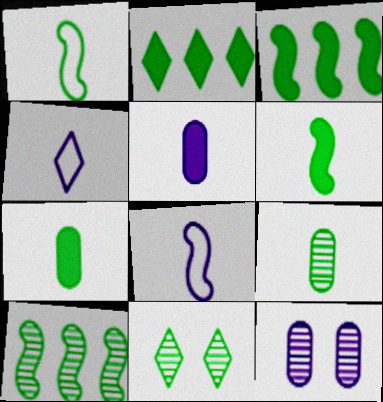[[9, 10, 11]]